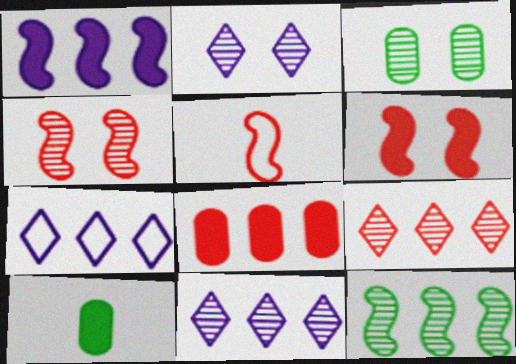[[2, 3, 4], 
[4, 7, 10], 
[7, 8, 12]]